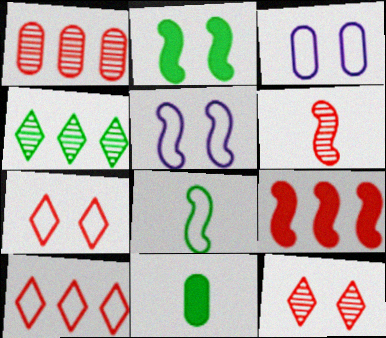[[1, 3, 11], 
[1, 6, 12], 
[1, 9, 10], 
[2, 3, 12], 
[3, 8, 10]]